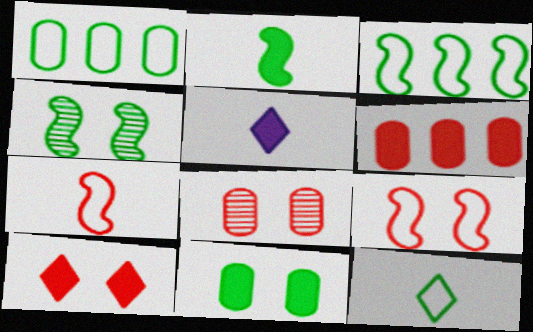[[2, 3, 4], 
[3, 5, 8], 
[8, 9, 10]]